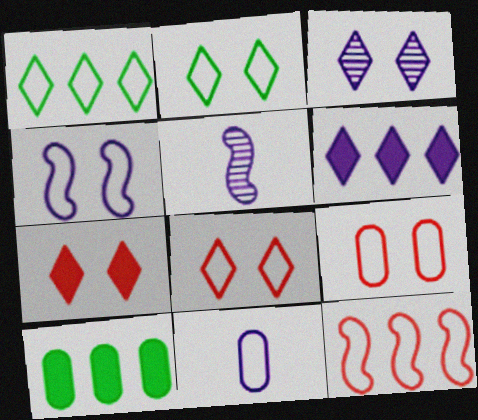[[2, 3, 7], 
[2, 4, 9], 
[2, 11, 12], 
[5, 8, 10]]